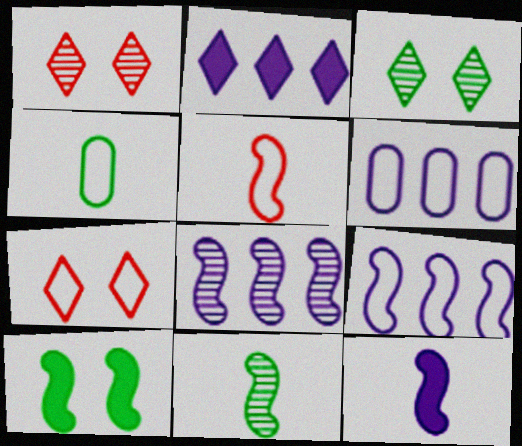[[2, 6, 8], 
[4, 7, 9], 
[5, 8, 10], 
[5, 11, 12]]